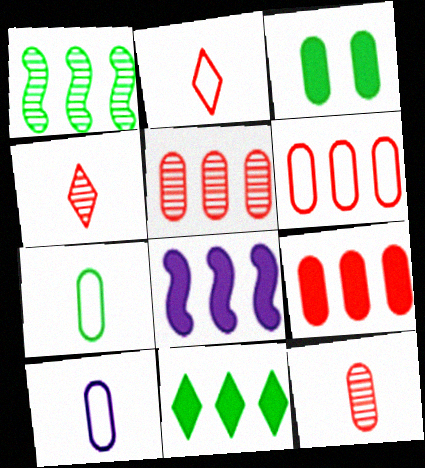[[3, 5, 10], 
[5, 6, 9], 
[8, 9, 11]]